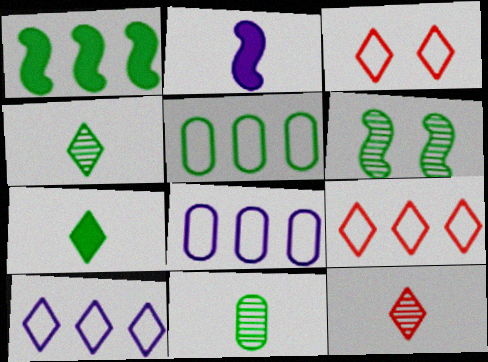[[5, 6, 7]]